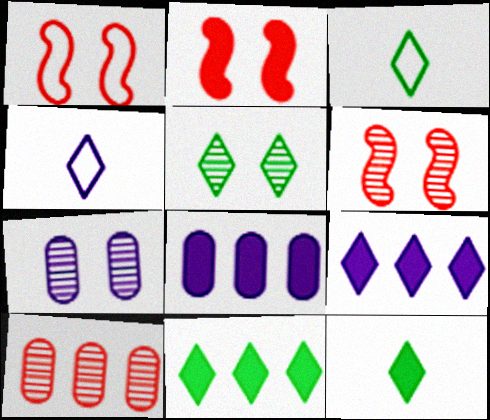[[1, 2, 6], 
[2, 8, 12], 
[3, 5, 11], 
[3, 6, 8], 
[5, 6, 7]]